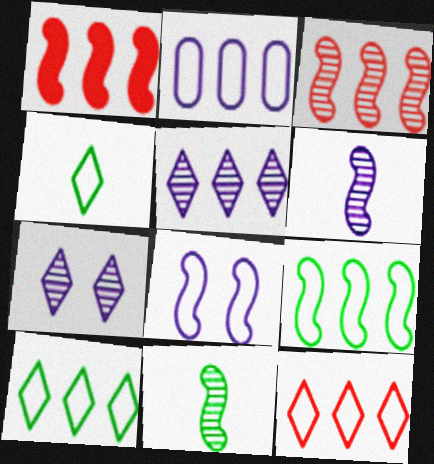[[1, 8, 11], 
[2, 9, 12]]